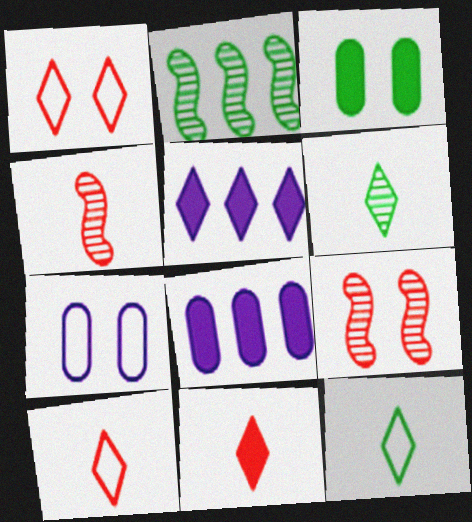[[1, 5, 6], 
[2, 3, 12], 
[2, 7, 11], 
[8, 9, 12]]